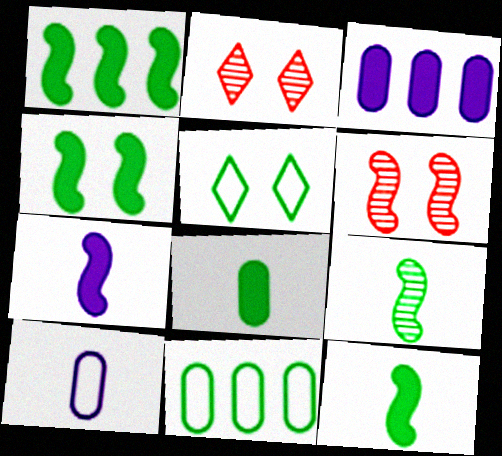[[1, 2, 10], 
[1, 4, 12], 
[2, 7, 11]]